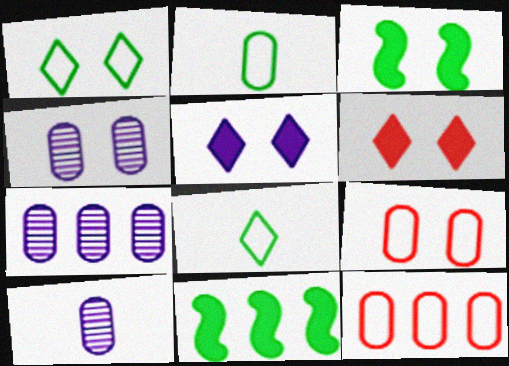[[4, 7, 10]]